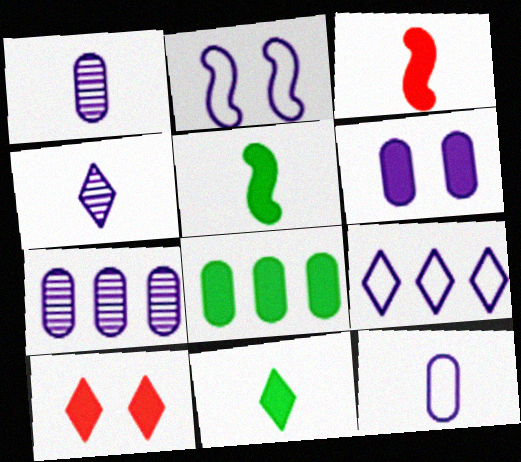[[2, 9, 12], 
[6, 7, 12]]